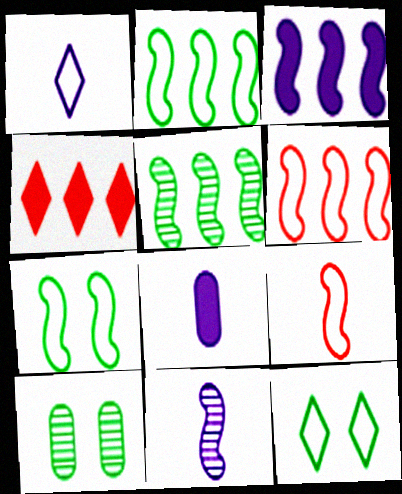[[1, 8, 11], 
[3, 5, 6]]